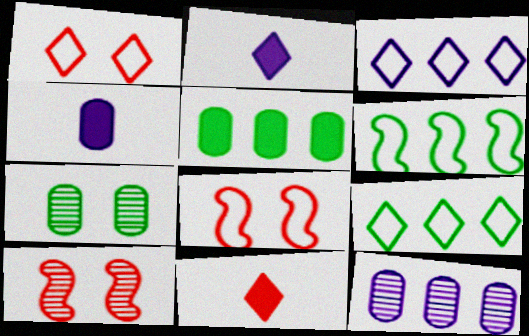[[4, 9, 10]]